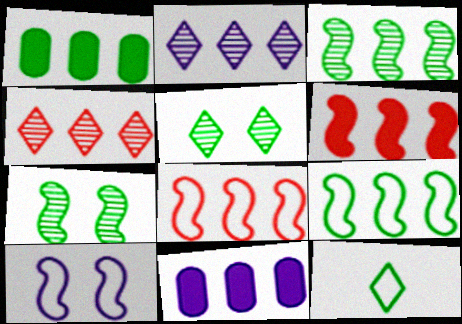[[1, 2, 8], 
[1, 7, 12], 
[4, 9, 11]]